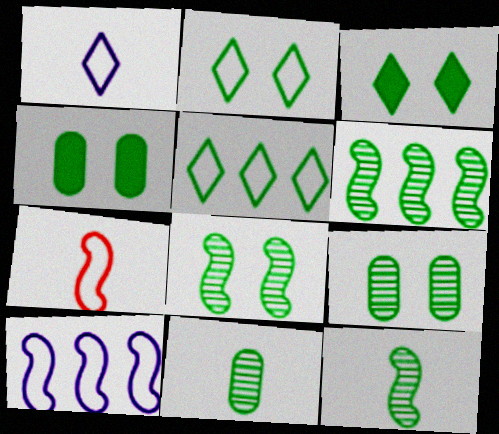[[2, 4, 8], 
[4, 5, 12], 
[6, 8, 12]]